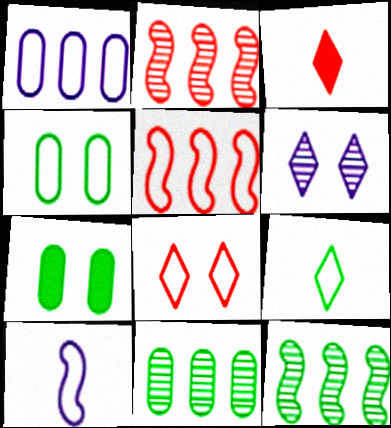[[7, 9, 12]]